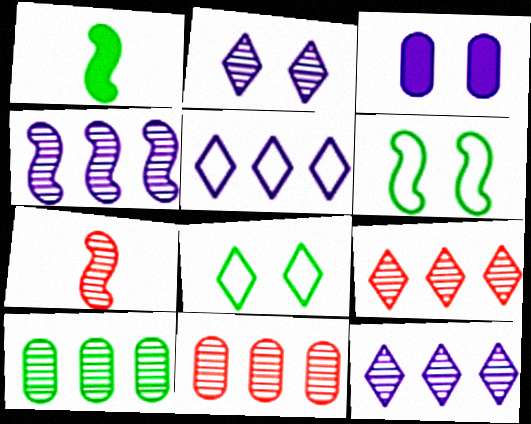[[1, 8, 10], 
[2, 7, 10], 
[4, 9, 10]]